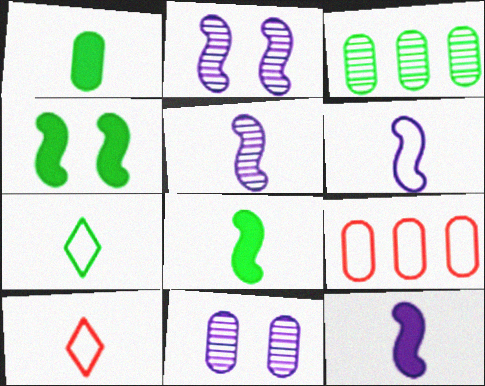[[1, 5, 10], 
[1, 9, 11], 
[3, 4, 7], 
[5, 6, 12]]